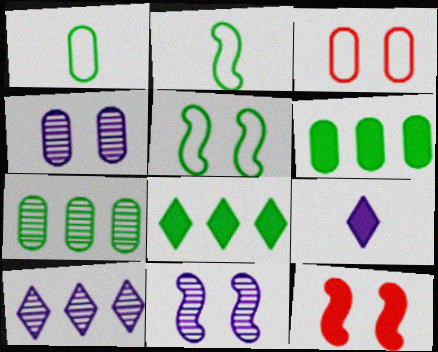[[1, 10, 12], 
[5, 11, 12], 
[6, 9, 12]]